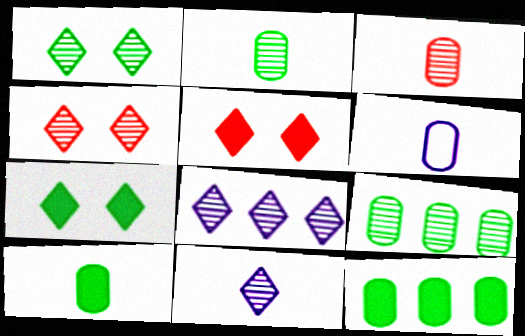[[3, 6, 10]]